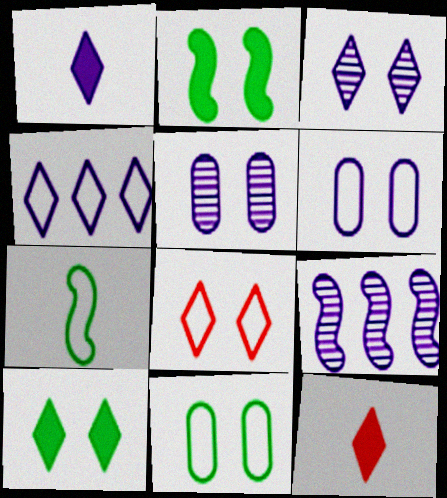[[1, 3, 4], 
[1, 6, 9], 
[2, 5, 8], 
[3, 8, 10], 
[9, 11, 12]]